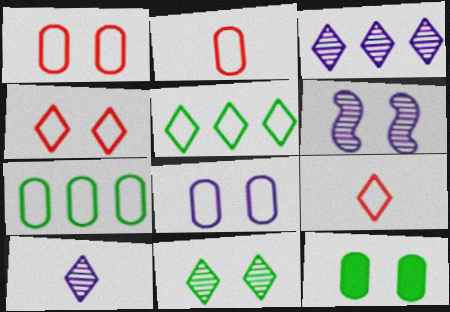[[2, 7, 8], 
[4, 6, 12]]